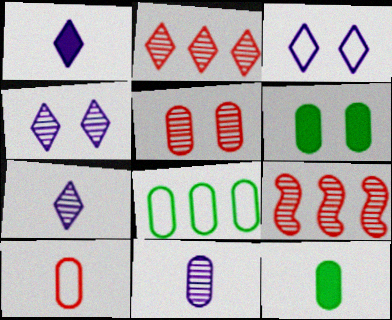[[3, 9, 12], 
[10, 11, 12]]